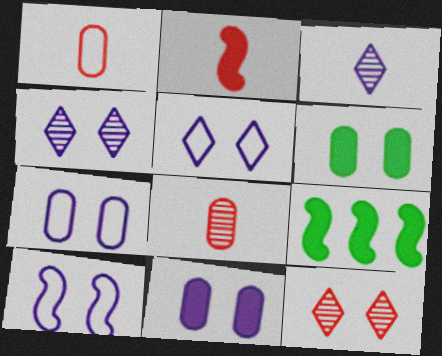[[1, 4, 9], 
[4, 10, 11], 
[5, 7, 10], 
[5, 8, 9], 
[6, 10, 12]]